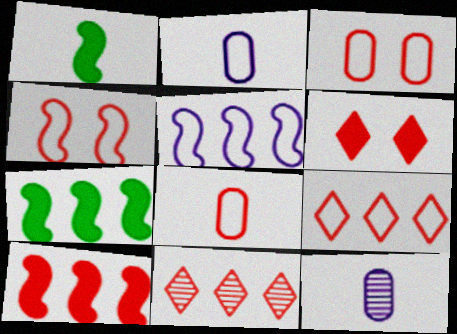[[4, 8, 9]]